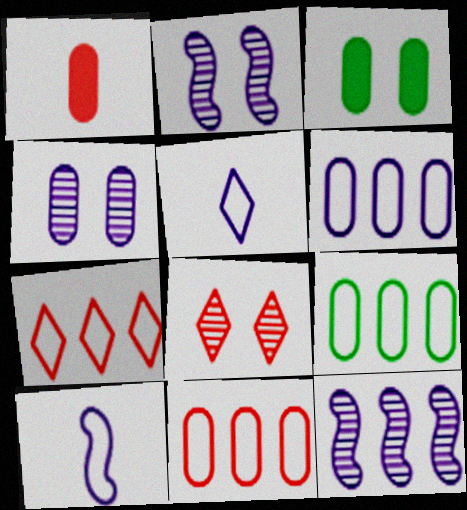[[1, 4, 9], 
[6, 9, 11]]